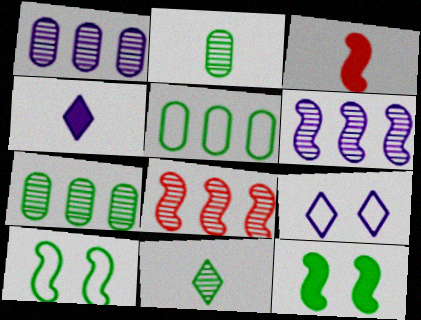[[3, 6, 10], 
[3, 7, 9], 
[5, 11, 12]]